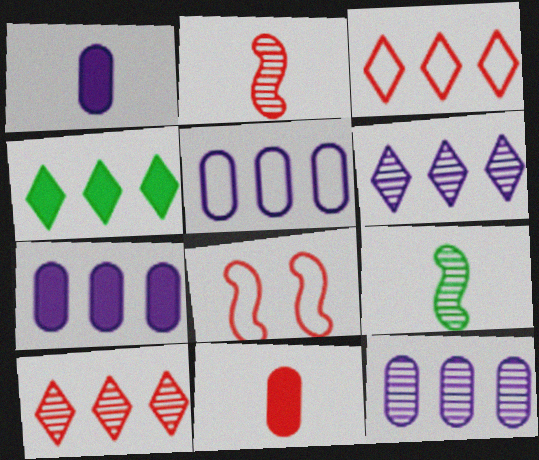[[3, 4, 6], 
[5, 7, 12], 
[8, 10, 11]]